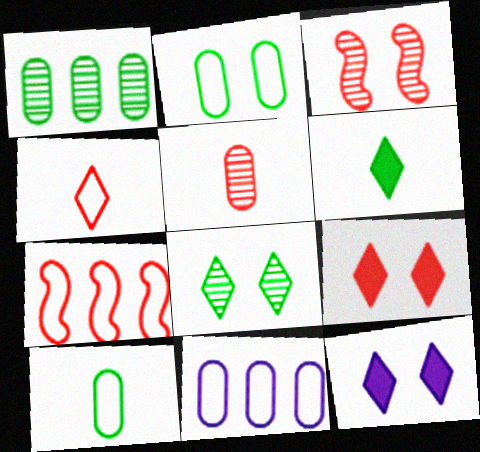[[2, 3, 12], 
[3, 6, 11], 
[5, 7, 9]]